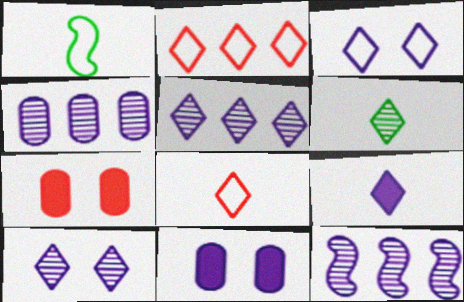[[1, 5, 7], 
[3, 5, 9], 
[4, 5, 12], 
[6, 8, 9]]